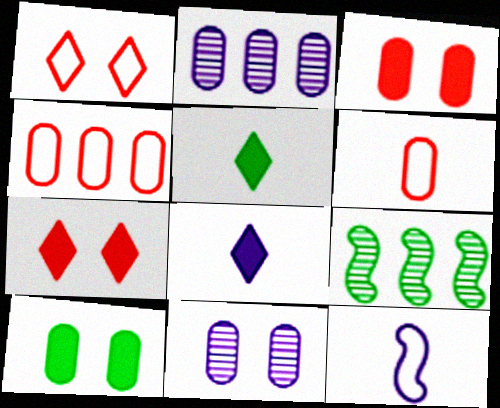[[2, 6, 10]]